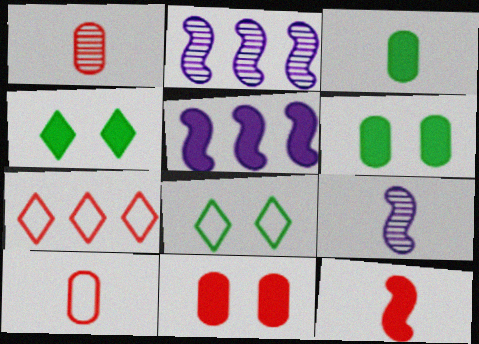[[1, 5, 8], 
[2, 4, 10], 
[6, 7, 9]]